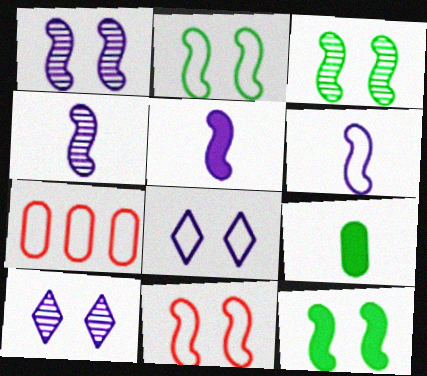[[1, 11, 12], 
[2, 3, 12], 
[4, 5, 6]]